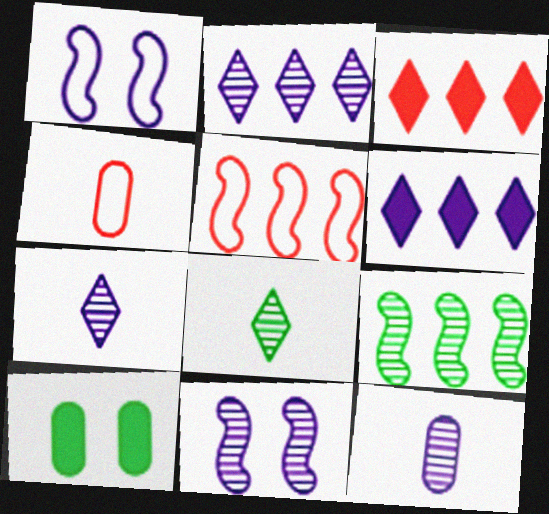[[1, 6, 12], 
[2, 11, 12], 
[5, 7, 10]]